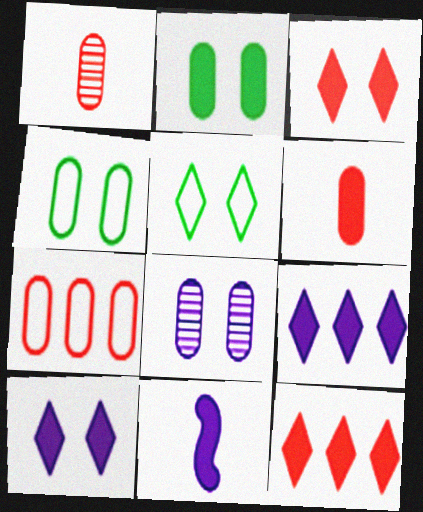[[2, 11, 12]]